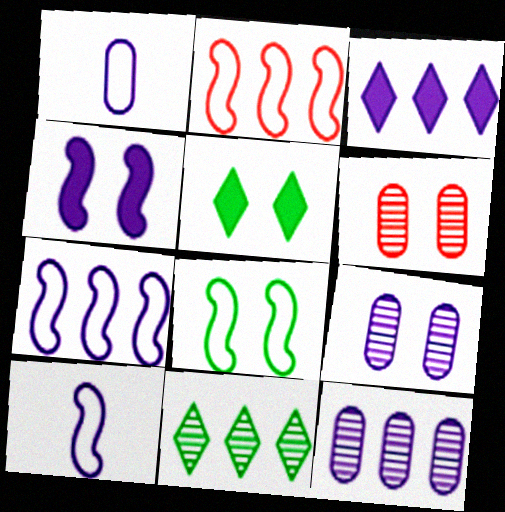[[2, 8, 10], 
[3, 7, 12], 
[3, 9, 10]]